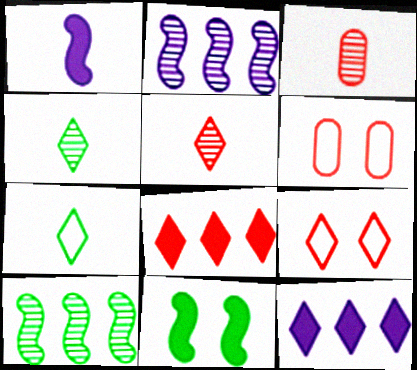[[1, 3, 7], 
[4, 9, 12], 
[5, 8, 9]]